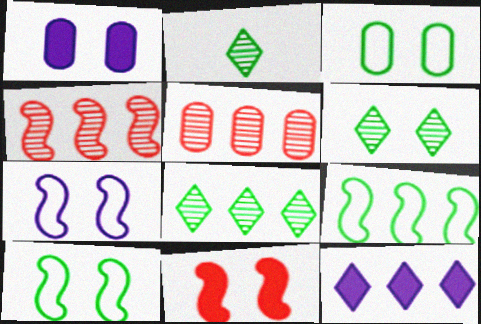[[2, 6, 8], 
[5, 9, 12]]